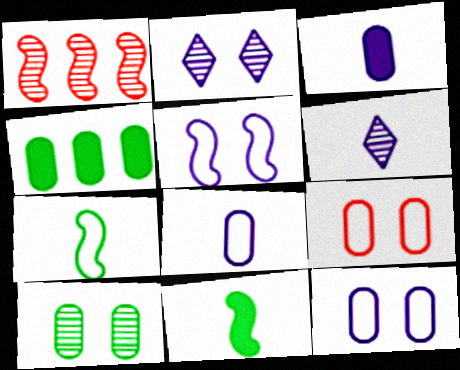[[1, 5, 11], 
[1, 6, 10]]